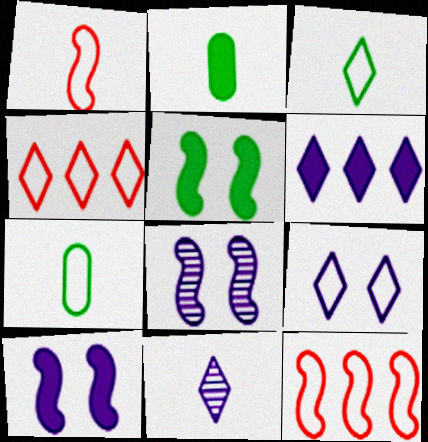[[1, 2, 11], 
[2, 4, 8], 
[3, 4, 9], 
[6, 9, 11], 
[7, 9, 12]]